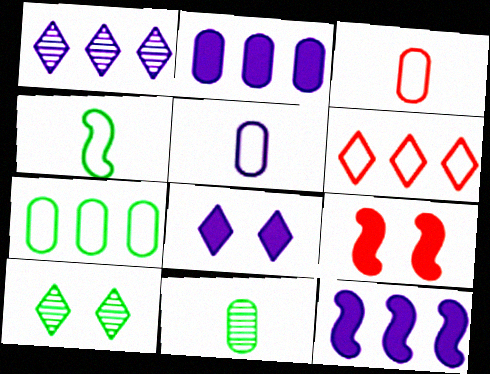[[3, 10, 12]]